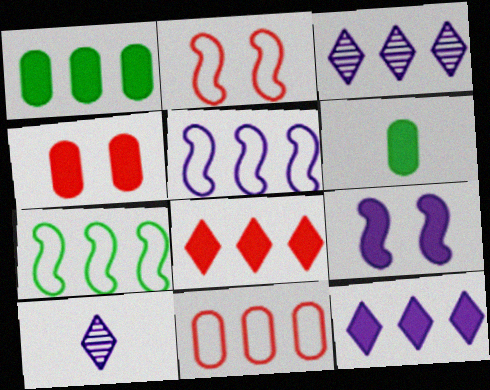[[1, 2, 10], 
[2, 3, 6], 
[4, 7, 10], 
[6, 8, 9]]